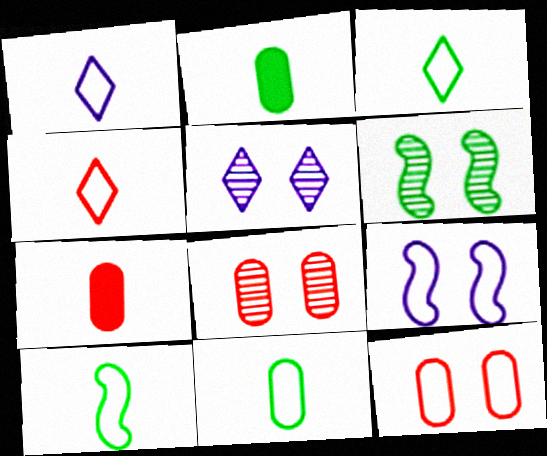[[1, 3, 4], 
[3, 10, 11], 
[5, 6, 8]]